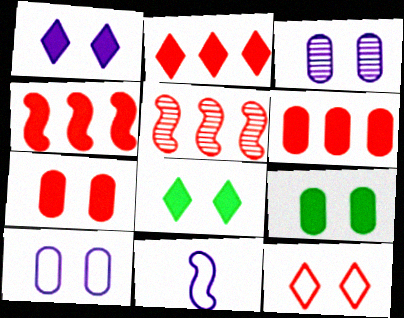[[2, 4, 6]]